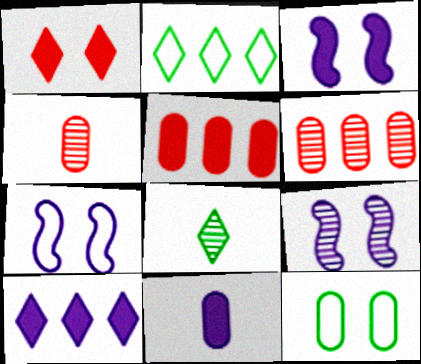[[1, 9, 12], 
[2, 3, 4], 
[3, 7, 9], 
[3, 10, 11], 
[5, 7, 8], 
[6, 8, 9], 
[6, 11, 12]]